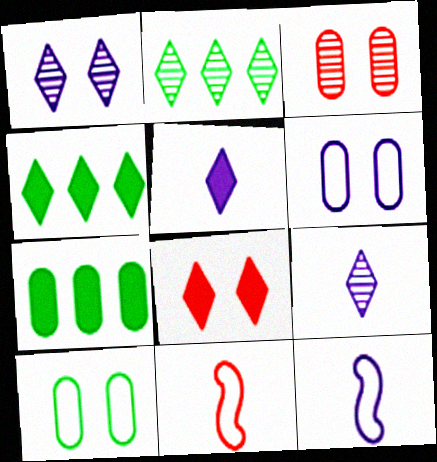[[1, 7, 11], 
[3, 4, 12], 
[4, 5, 8]]